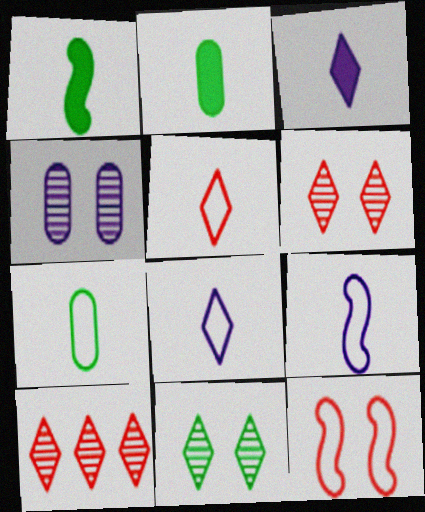[[5, 7, 9]]